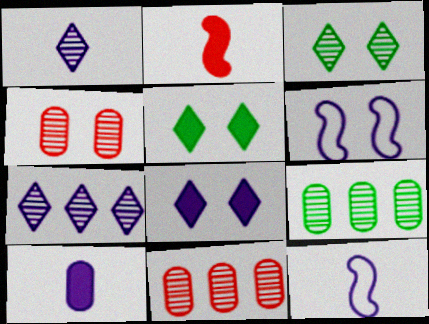[[1, 10, 12], 
[4, 5, 6], 
[5, 11, 12], 
[6, 7, 10]]